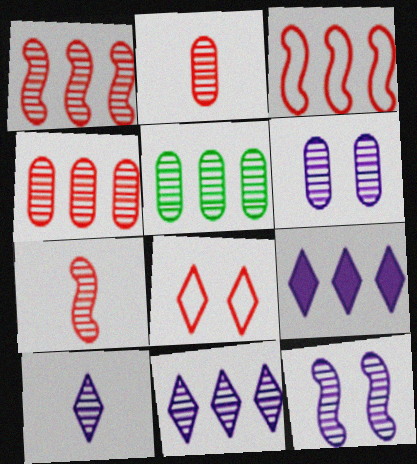[[1, 5, 11], 
[2, 5, 6], 
[3, 5, 9]]